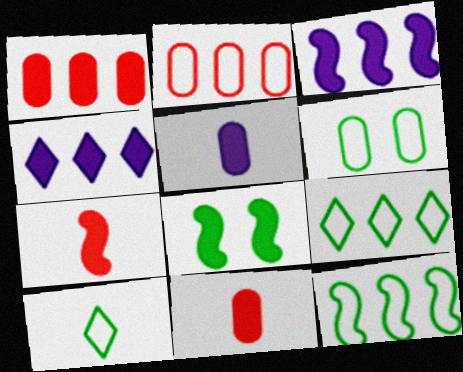[[3, 7, 8], 
[4, 8, 11], 
[6, 10, 12]]